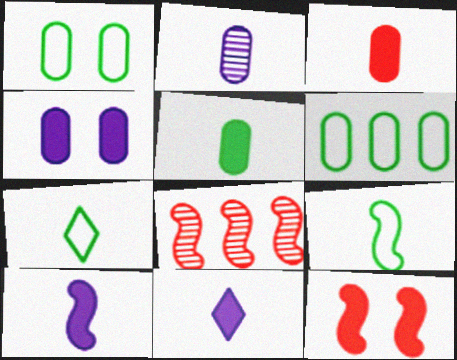[[1, 8, 11], 
[4, 7, 8]]